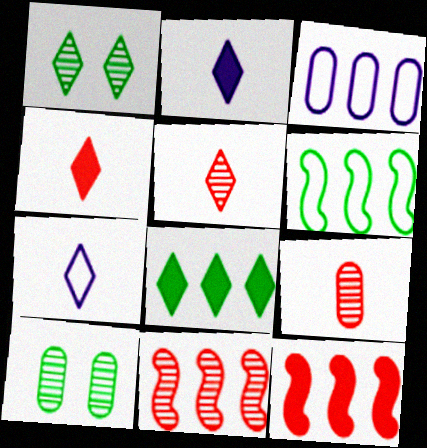[[3, 8, 11], 
[7, 10, 12]]